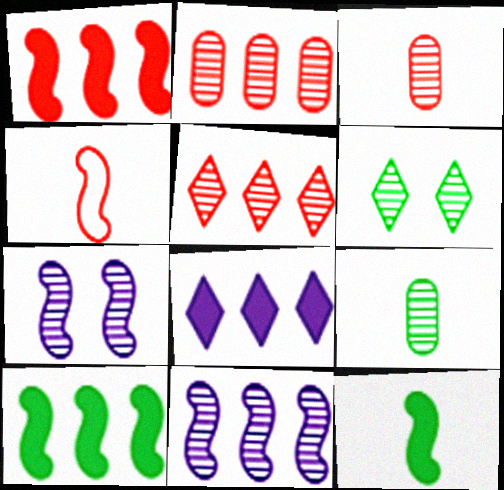[[3, 6, 11], 
[4, 7, 10], 
[5, 7, 9]]